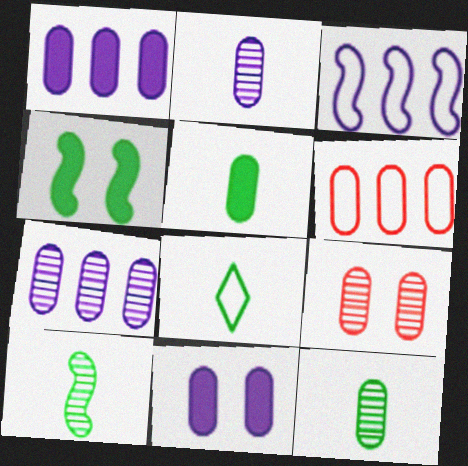[[5, 8, 10], 
[6, 11, 12], 
[7, 9, 12]]